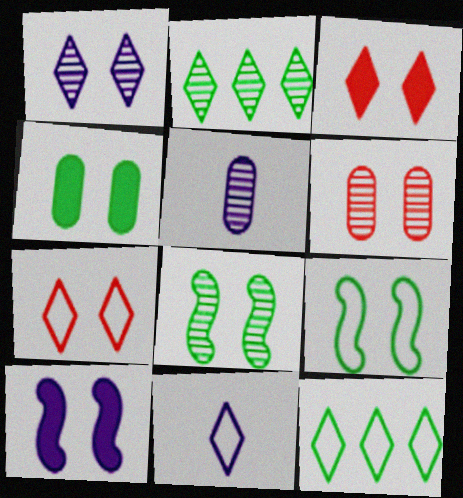[[1, 6, 8], 
[2, 3, 11], 
[3, 4, 10], 
[7, 11, 12]]